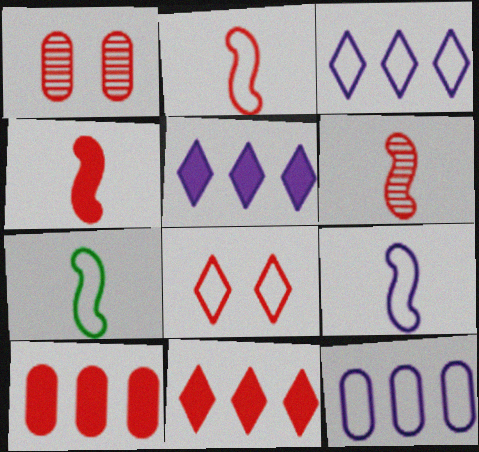[[1, 2, 11], 
[1, 5, 7], 
[2, 4, 6], 
[2, 7, 9], 
[6, 8, 10], 
[7, 8, 12]]